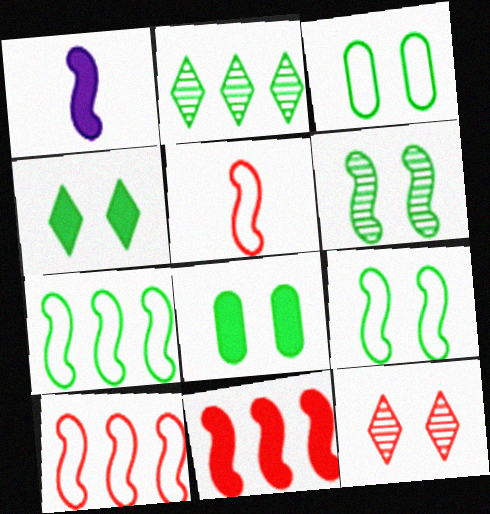[[1, 6, 10], 
[3, 4, 6]]